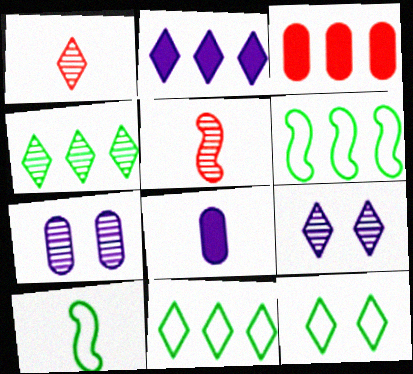[[1, 2, 12], 
[1, 4, 9], 
[1, 8, 10], 
[3, 9, 10], 
[4, 5, 7]]